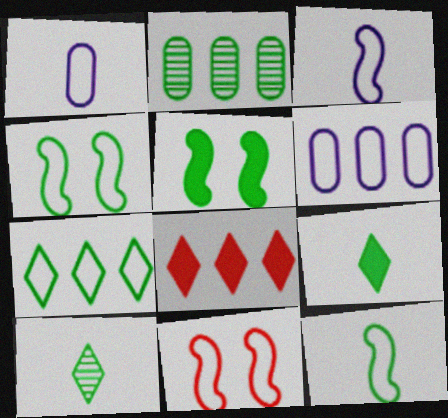[[1, 7, 11], 
[2, 4, 9]]